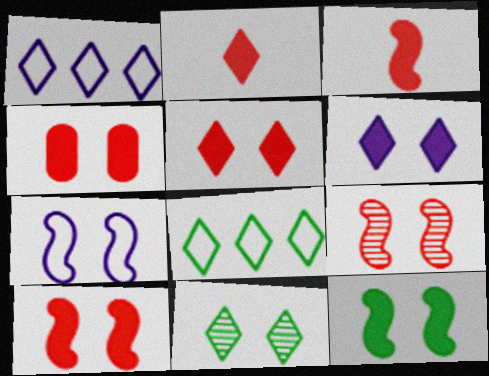[[1, 2, 11], 
[4, 5, 10], 
[4, 6, 12], 
[4, 7, 11], 
[7, 9, 12]]